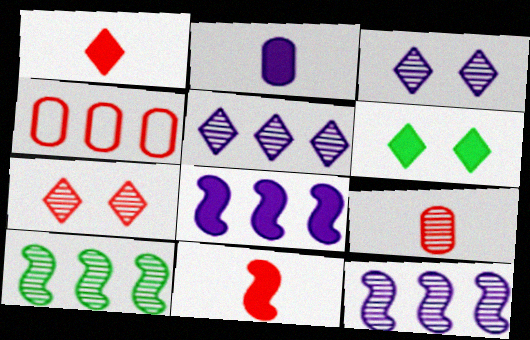[[3, 9, 10], 
[4, 7, 11]]